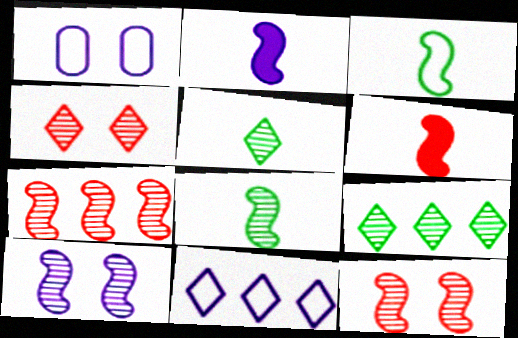[[1, 6, 9], 
[7, 8, 10]]